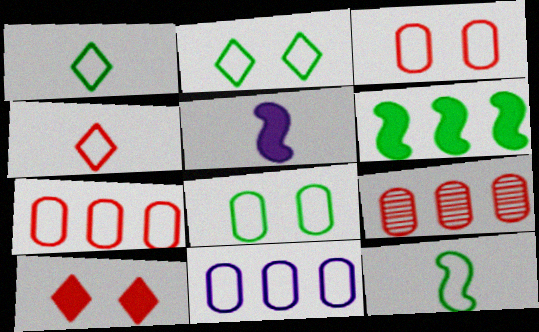[[2, 5, 9]]